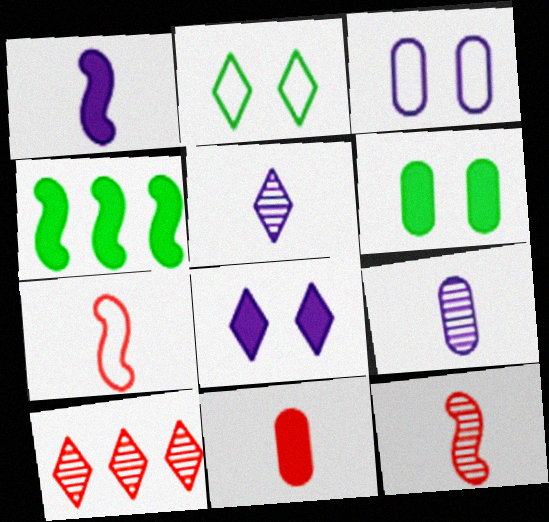[[4, 8, 11]]